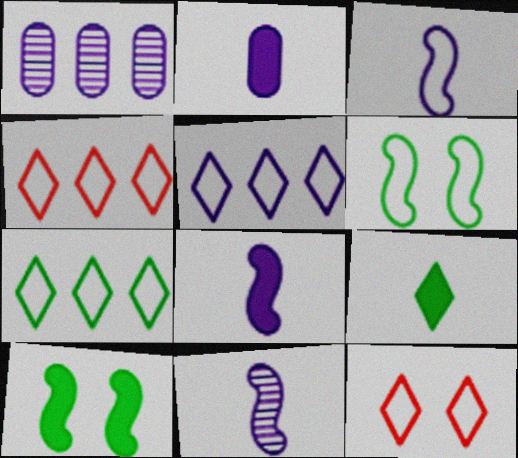[[3, 8, 11], 
[4, 5, 7]]